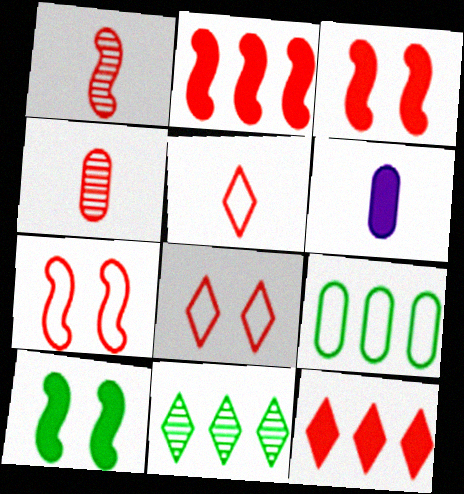[[1, 2, 7], 
[2, 4, 8], 
[4, 7, 12], 
[6, 7, 11], 
[6, 10, 12]]